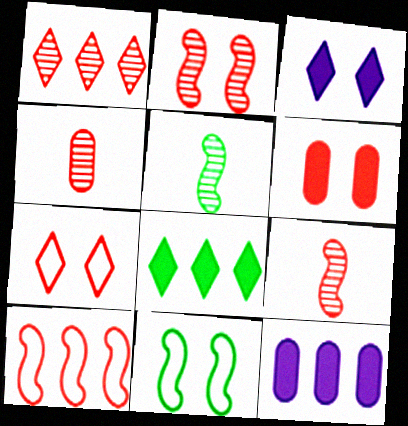[[1, 2, 4], 
[2, 6, 7], 
[5, 7, 12]]